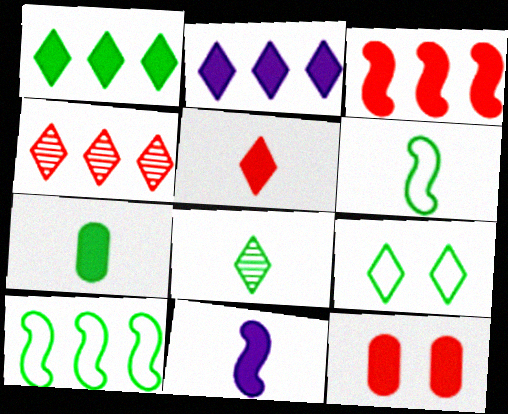[[1, 8, 9], 
[1, 11, 12], 
[3, 5, 12], 
[5, 7, 11], 
[6, 7, 8]]